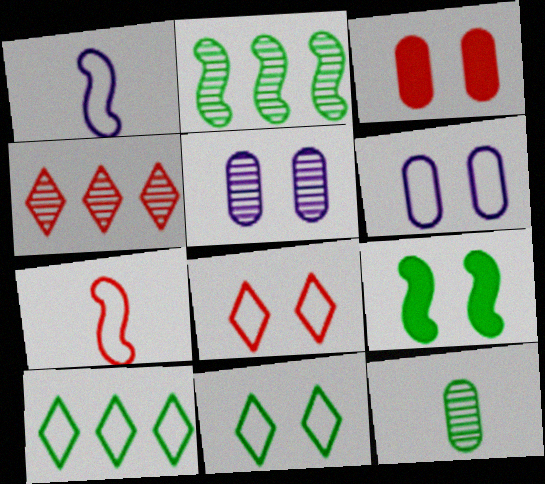[[3, 4, 7], 
[5, 8, 9], 
[6, 7, 10], 
[9, 10, 12]]